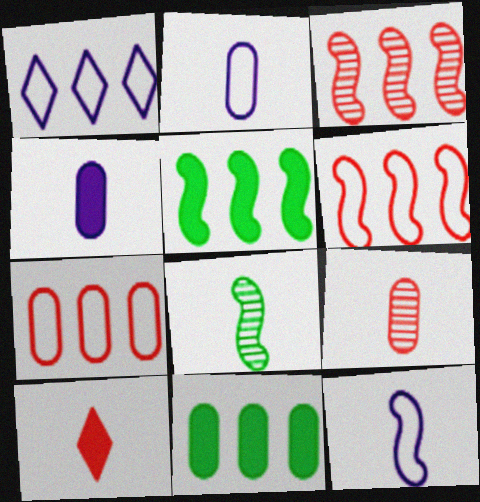[[1, 3, 11], 
[2, 8, 10]]